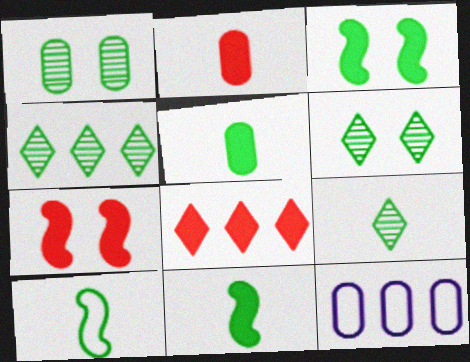[[1, 2, 12], 
[2, 7, 8], 
[4, 6, 9], 
[5, 9, 10], 
[7, 9, 12]]